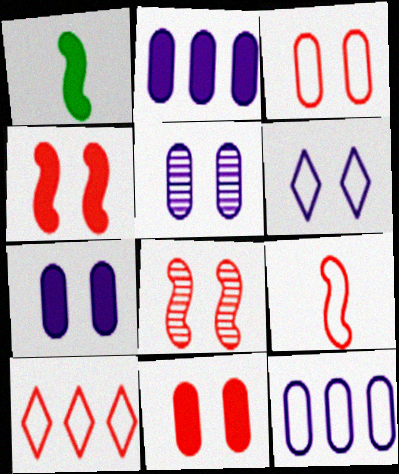[[1, 5, 10], 
[3, 9, 10]]